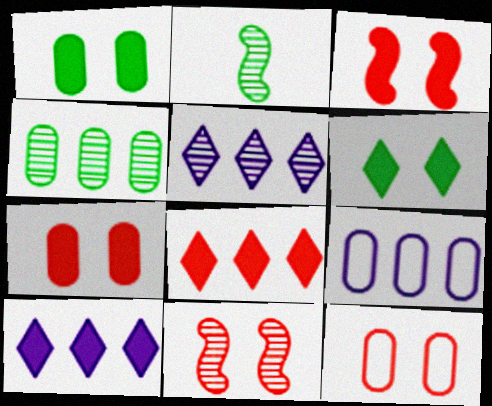[[2, 10, 12]]